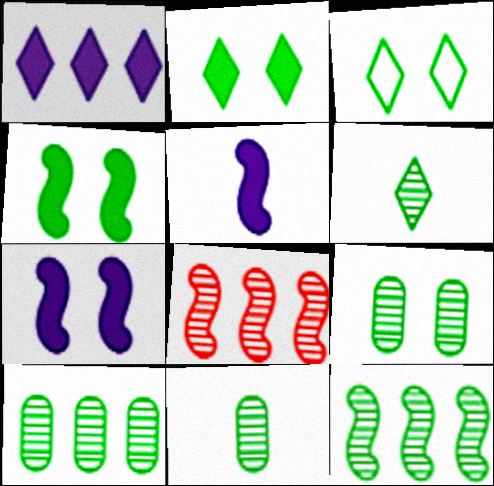[[3, 4, 9], 
[6, 9, 12], 
[9, 10, 11]]